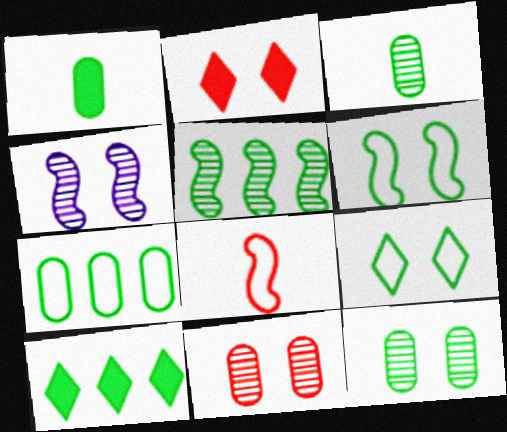[[1, 5, 9], 
[1, 7, 12], 
[3, 6, 10], 
[5, 7, 10]]